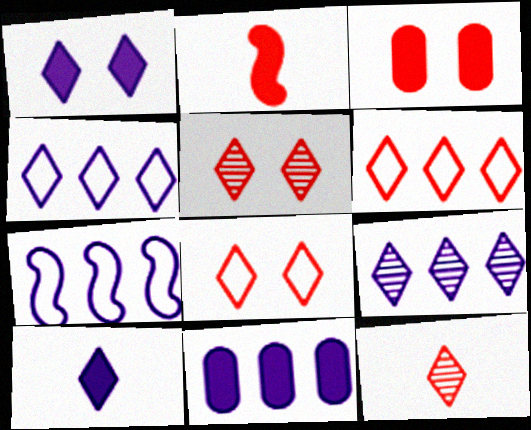[[7, 9, 11]]